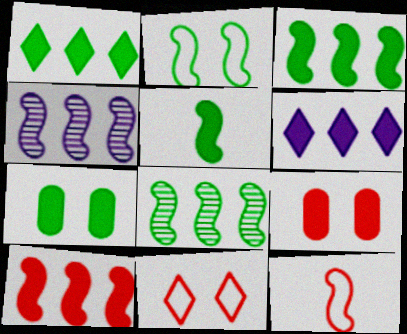[[1, 5, 7], 
[2, 5, 8], 
[5, 6, 9]]